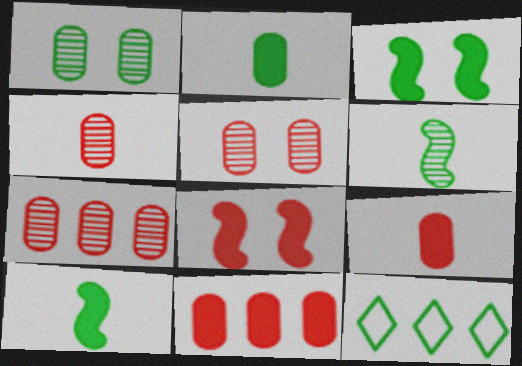[[1, 10, 12], 
[4, 5, 7]]